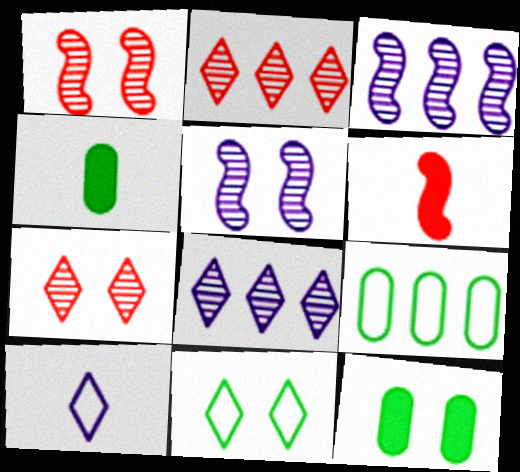[]